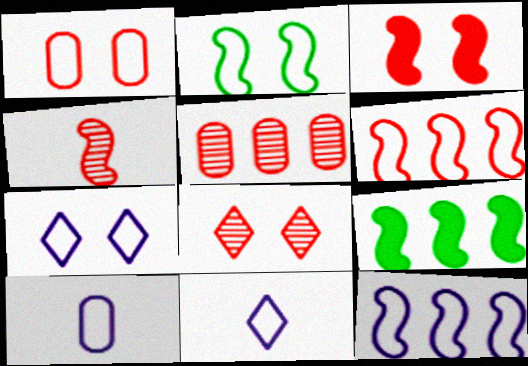[[1, 2, 7], 
[1, 3, 8], 
[3, 4, 6], 
[4, 5, 8], 
[7, 10, 12], 
[8, 9, 10]]